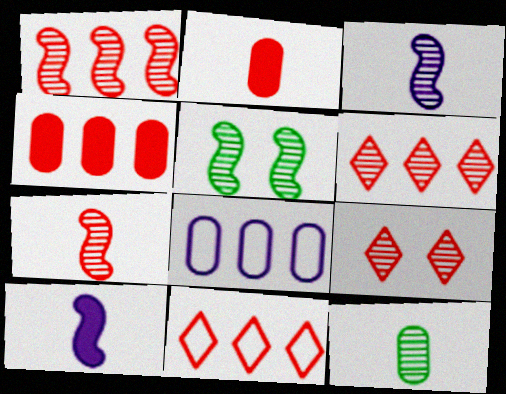[[1, 3, 5], 
[1, 4, 11]]